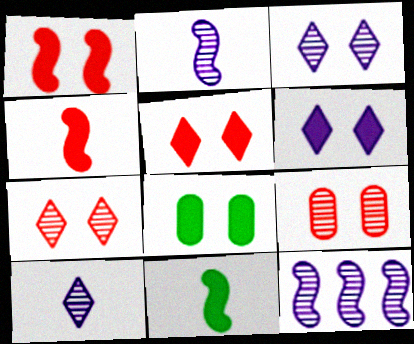[[1, 6, 8]]